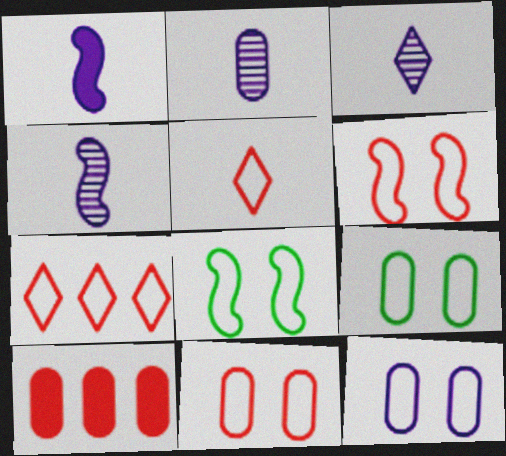[[2, 3, 4], 
[2, 9, 10], 
[3, 8, 10], 
[9, 11, 12]]